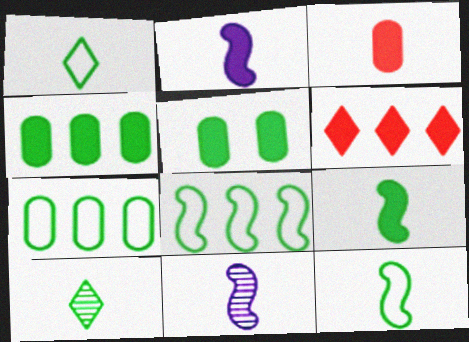[[1, 3, 11], 
[2, 5, 6], 
[5, 8, 10]]